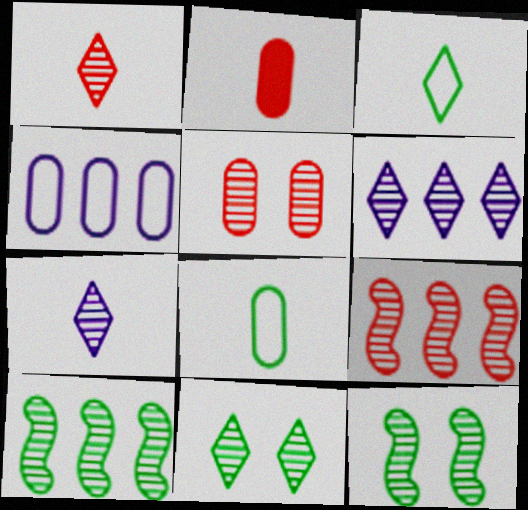[[1, 5, 9], 
[1, 6, 11], 
[5, 7, 10]]